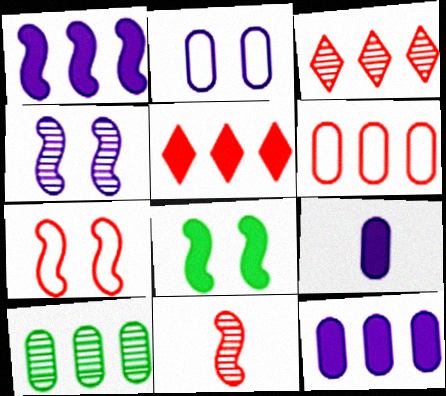[[4, 7, 8], 
[5, 8, 9], 
[6, 10, 12]]